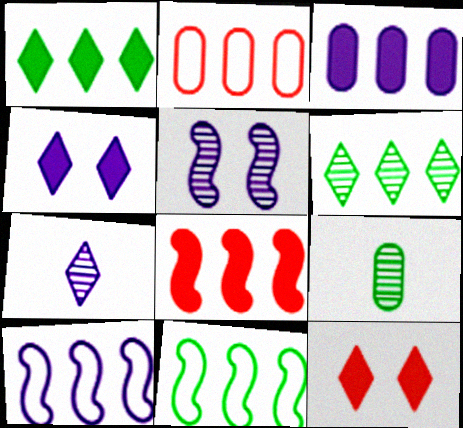[[1, 3, 8], 
[9, 10, 12]]